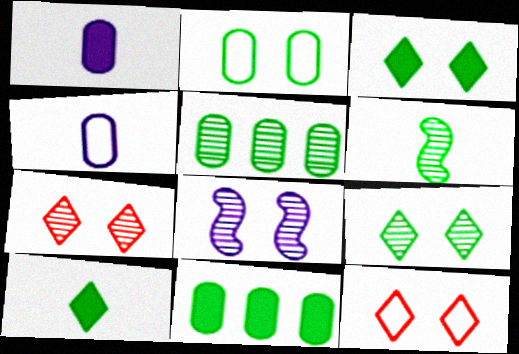[[5, 6, 9]]